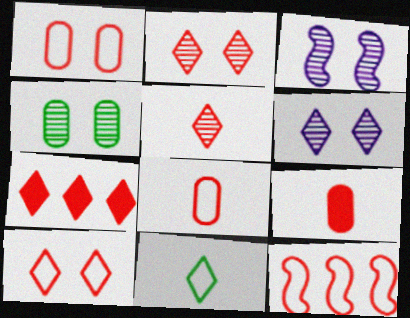[[2, 3, 4], 
[2, 9, 12], 
[5, 7, 10], 
[6, 7, 11], 
[8, 10, 12]]